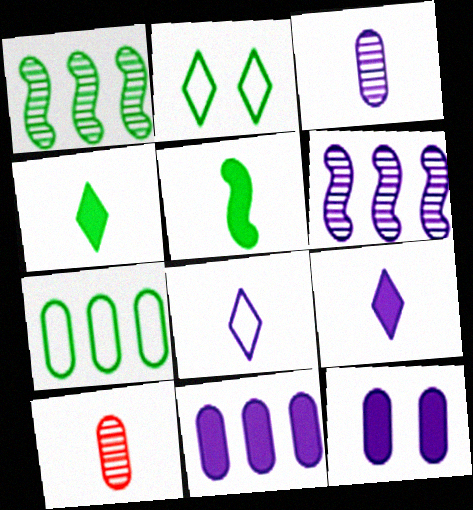[[5, 8, 10], 
[6, 8, 12], 
[7, 10, 12]]